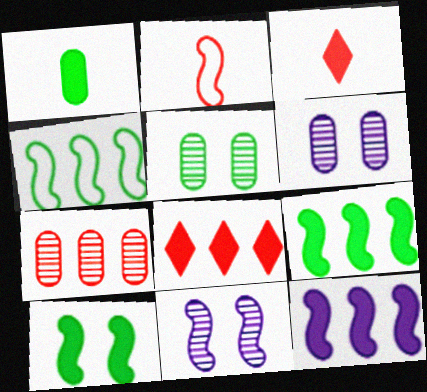[[2, 9, 11], 
[3, 4, 6]]